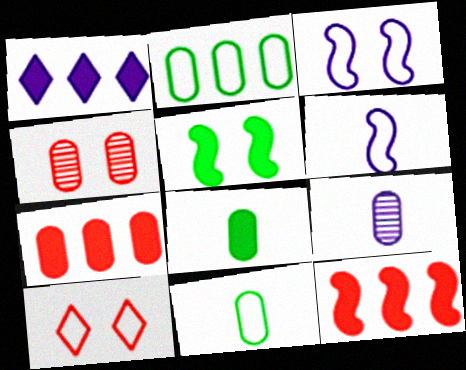[[1, 3, 9], 
[2, 6, 10]]